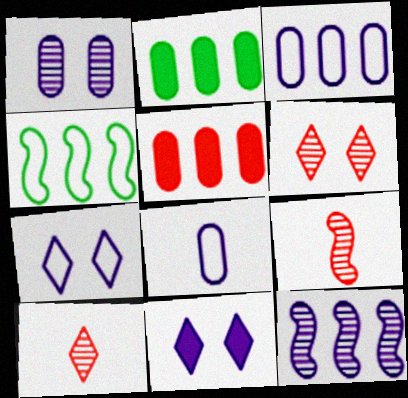[[2, 7, 9], 
[8, 11, 12]]